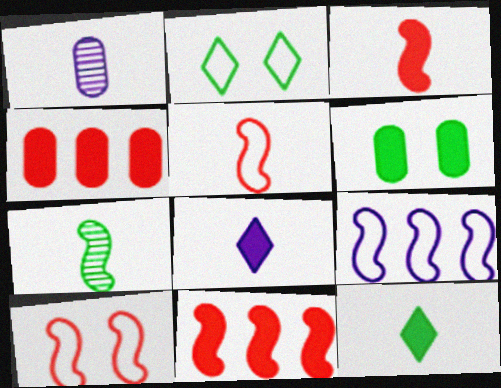[[1, 2, 11], 
[1, 5, 12], 
[6, 8, 11]]